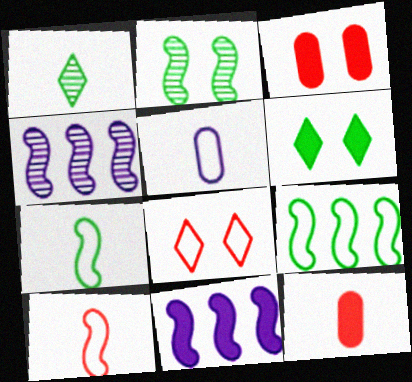[[2, 10, 11], 
[5, 8, 9], 
[6, 11, 12]]